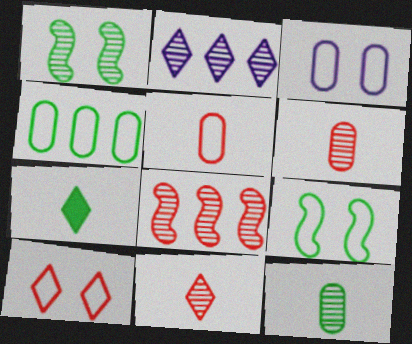[[1, 2, 6], 
[1, 4, 7], 
[2, 7, 10], 
[3, 4, 5], 
[3, 7, 8], 
[3, 9, 10]]